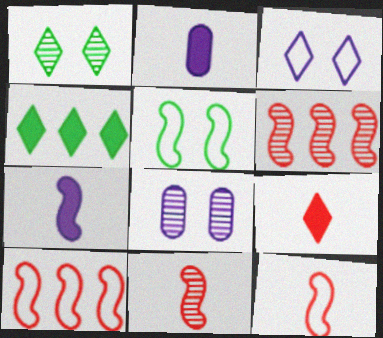[[1, 2, 10], 
[4, 8, 12], 
[5, 6, 7]]